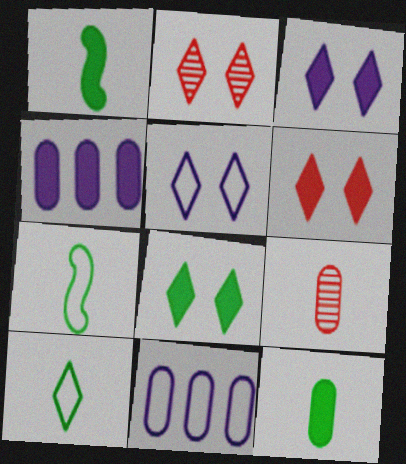[[1, 2, 11], 
[1, 4, 6], 
[2, 4, 7], 
[2, 5, 8], 
[3, 6, 8]]